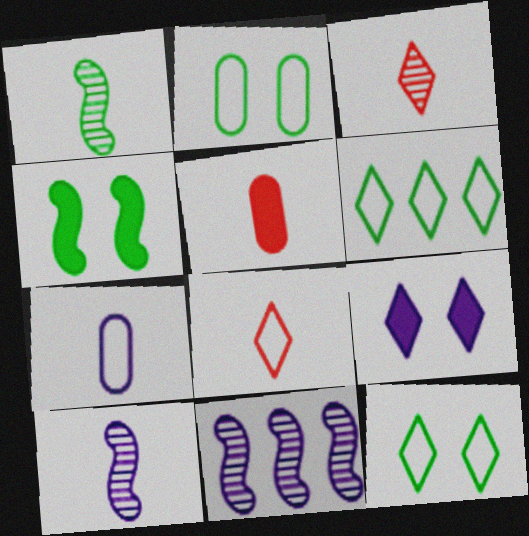[[3, 6, 9], 
[5, 11, 12], 
[7, 9, 11]]